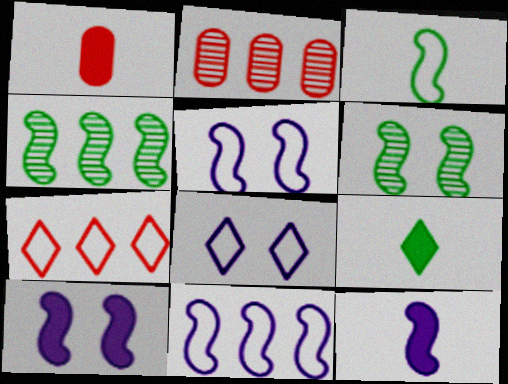[[1, 4, 8], 
[1, 9, 12], 
[2, 5, 9]]